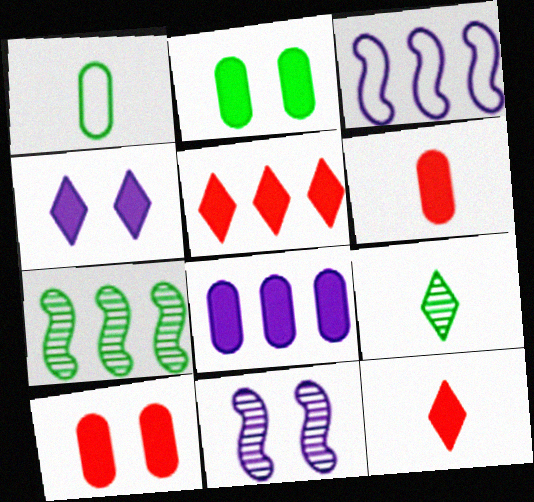[[1, 5, 11], 
[2, 6, 8], 
[3, 9, 10]]